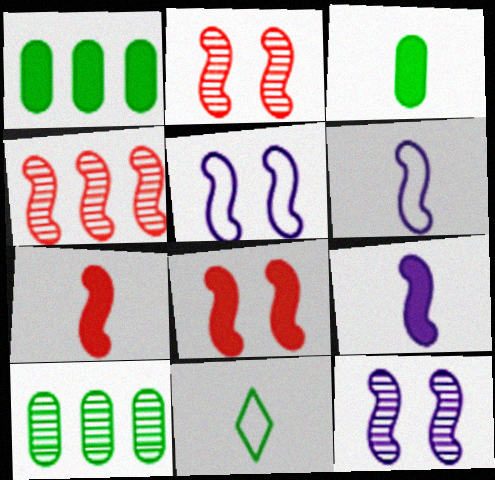[]